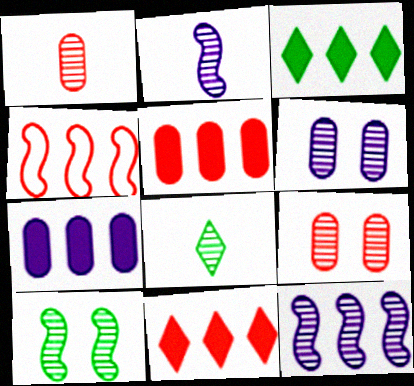[[1, 2, 8], 
[8, 9, 12]]